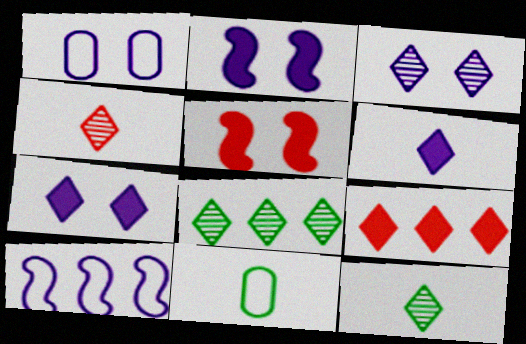[[1, 2, 3], 
[3, 4, 8]]